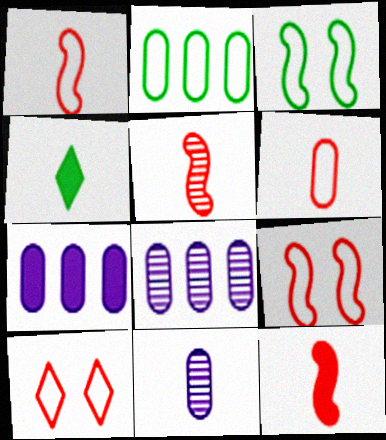[[1, 4, 11], 
[1, 5, 12], 
[4, 8, 9]]